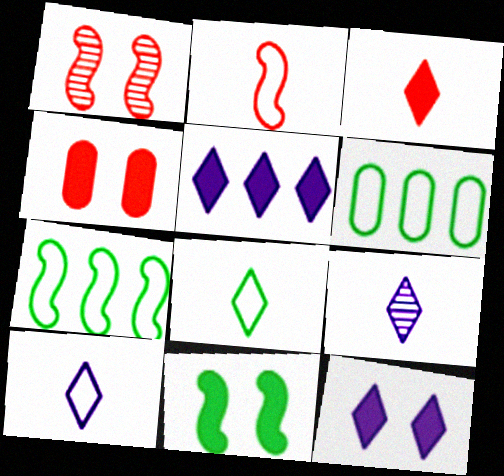[[3, 8, 9], 
[4, 7, 9], 
[4, 11, 12]]